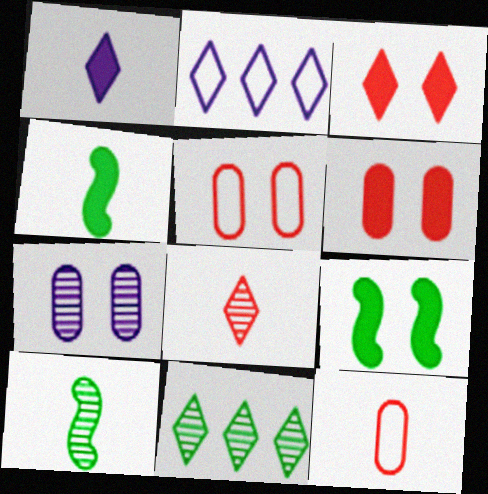[[1, 10, 12], 
[2, 6, 10]]